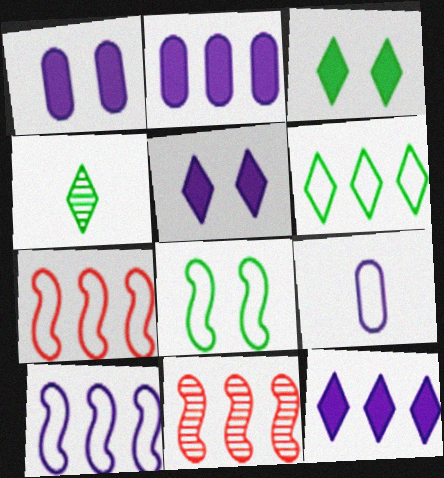[[1, 4, 7], 
[2, 6, 11], 
[3, 4, 6], 
[3, 9, 11]]